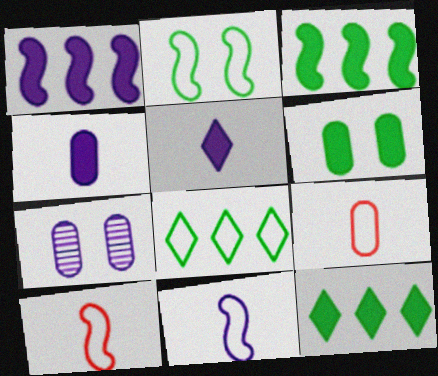[[7, 10, 12]]